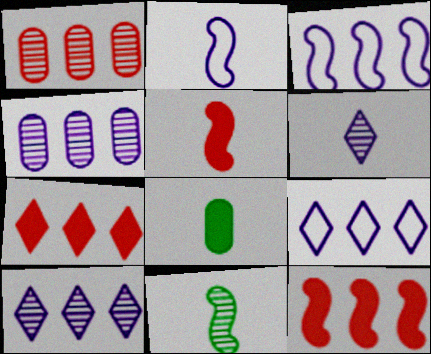[[2, 5, 11]]